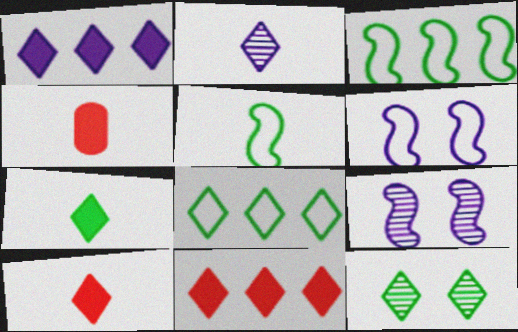[[2, 4, 5], 
[4, 8, 9], 
[7, 8, 12]]